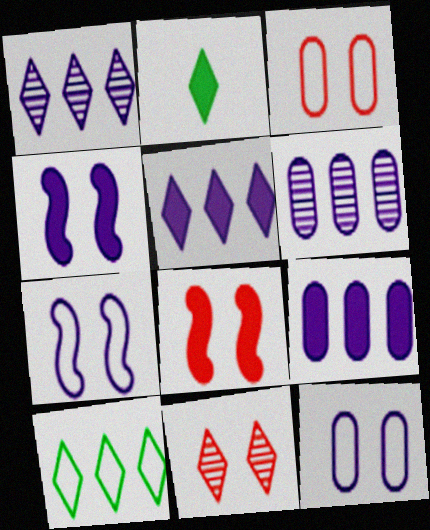[[2, 8, 9], 
[3, 8, 11]]